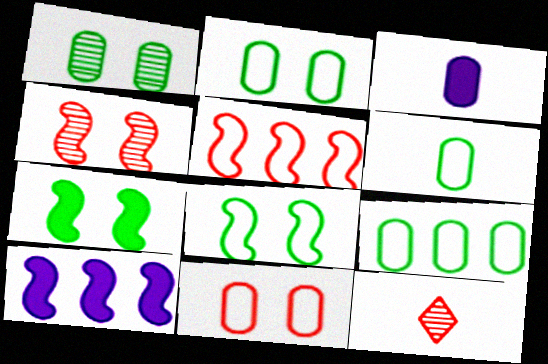[[2, 6, 9], 
[2, 10, 12]]